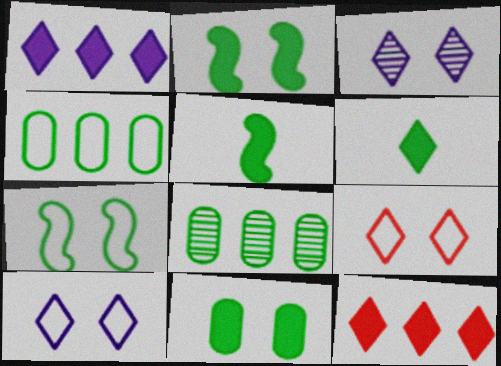[[6, 7, 8]]